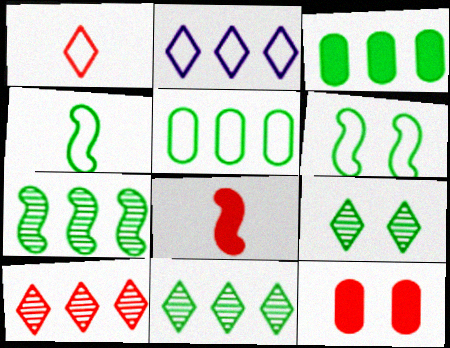[[3, 4, 9]]